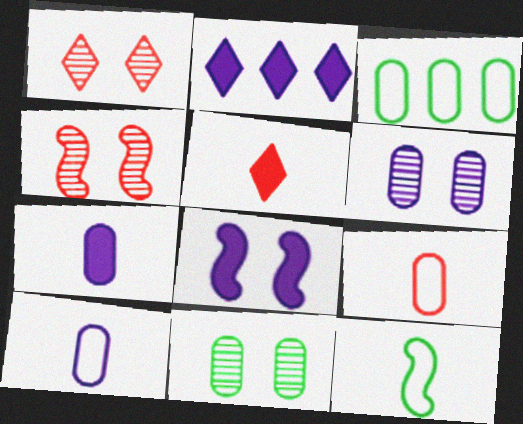[[2, 7, 8]]